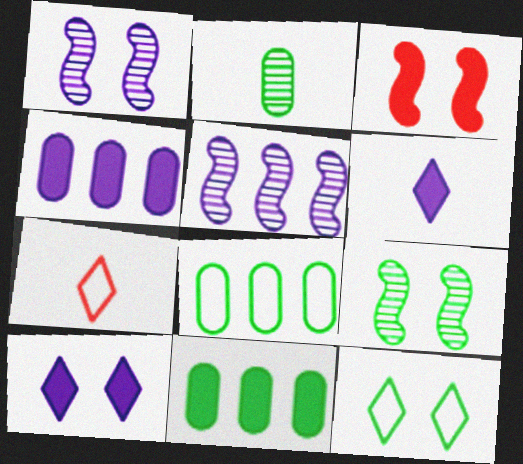[[1, 7, 11], 
[3, 6, 11], 
[4, 7, 9]]